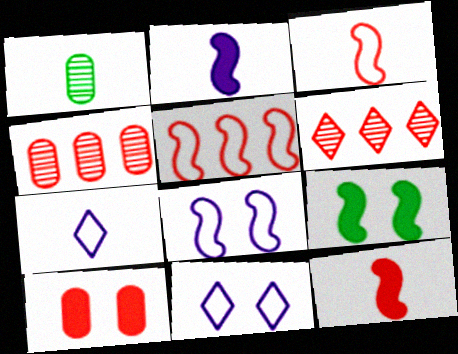[[1, 7, 12], 
[3, 6, 10], 
[4, 7, 9]]